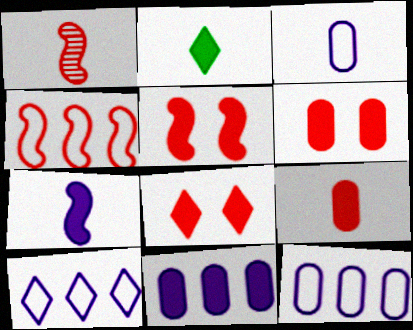[[1, 2, 3], 
[1, 4, 5], 
[2, 5, 11], 
[2, 7, 9], 
[5, 6, 8]]